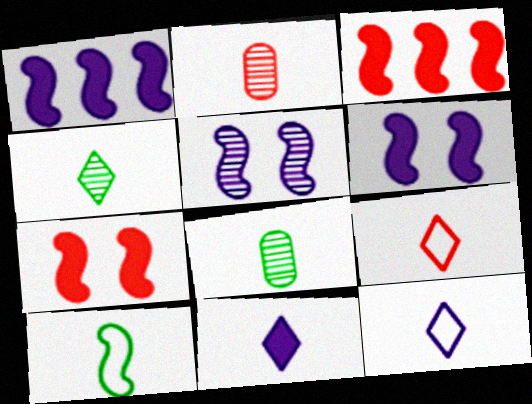[[2, 10, 11], 
[3, 5, 10], 
[4, 9, 11]]